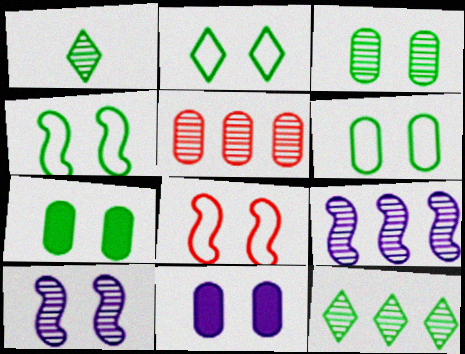[[1, 5, 10], 
[2, 4, 6], 
[3, 6, 7], 
[5, 9, 12]]